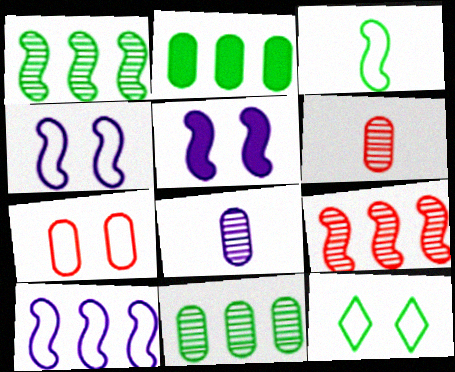[[2, 7, 8], 
[3, 5, 9], 
[4, 7, 12]]